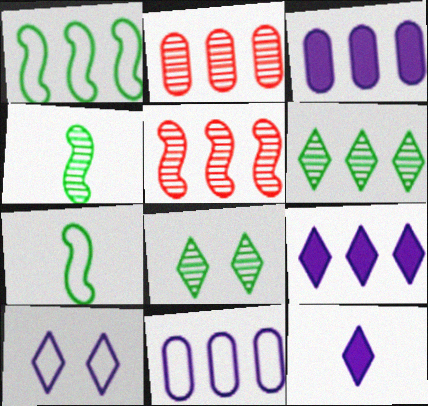[[1, 2, 9]]